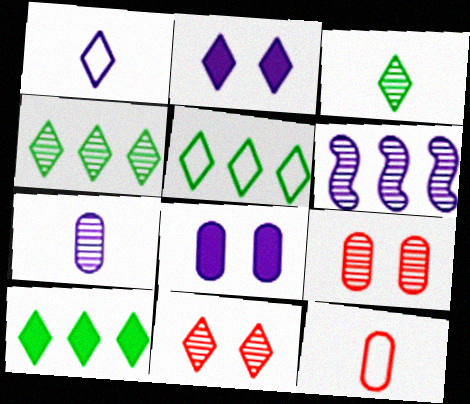[[1, 6, 8], 
[1, 10, 11], 
[3, 6, 9], 
[4, 5, 10]]